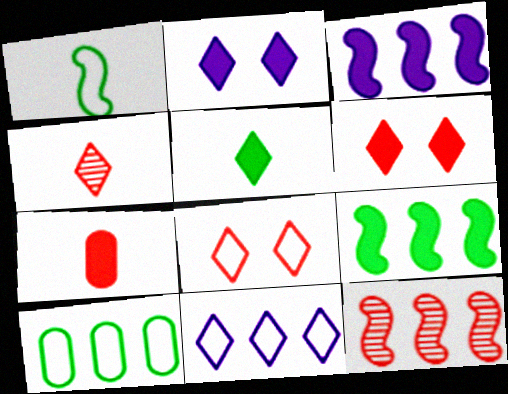[[2, 7, 9], 
[7, 8, 12]]